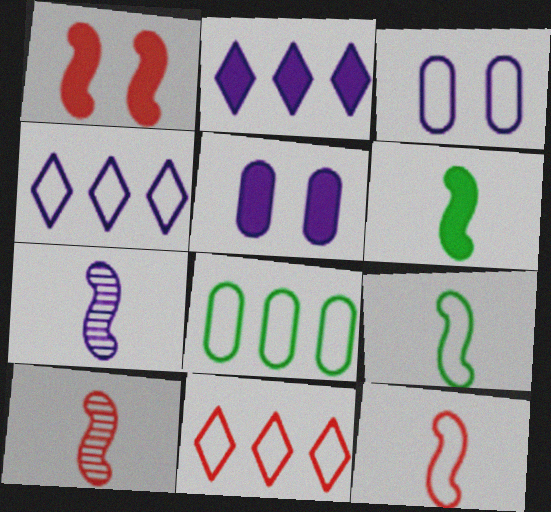[[2, 3, 7], 
[3, 9, 11], 
[4, 5, 7], 
[6, 7, 12]]